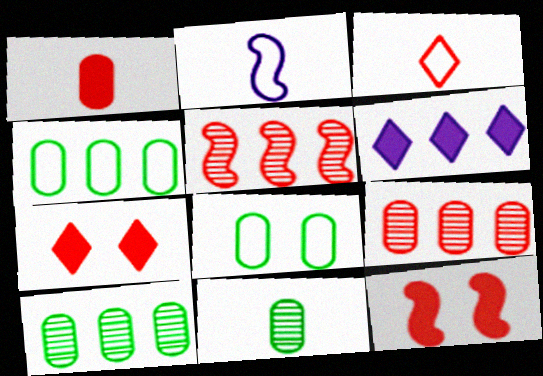[[2, 7, 10], 
[3, 9, 12], 
[4, 5, 6]]